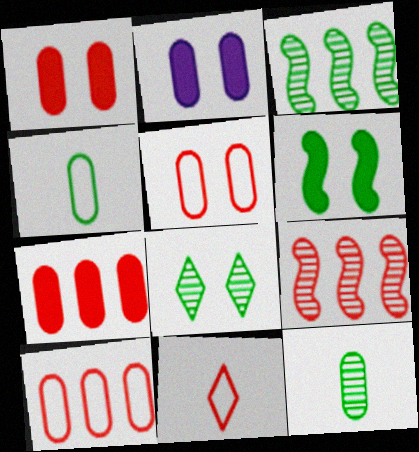[[1, 9, 11], 
[2, 3, 11], 
[2, 10, 12], 
[3, 8, 12]]